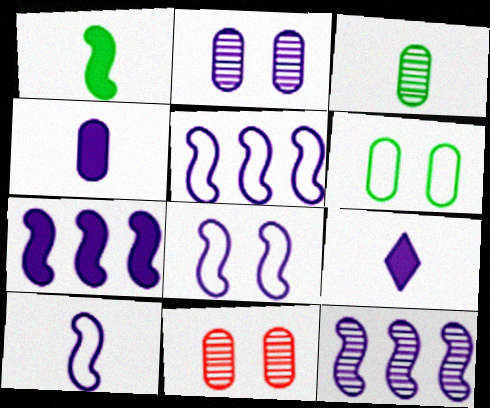[[2, 5, 9], 
[5, 7, 12], 
[5, 8, 10]]